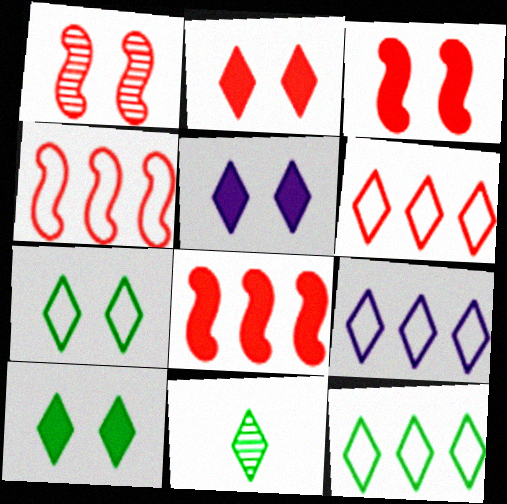[[2, 5, 10], 
[2, 9, 11], 
[5, 6, 11], 
[6, 9, 12], 
[10, 11, 12]]